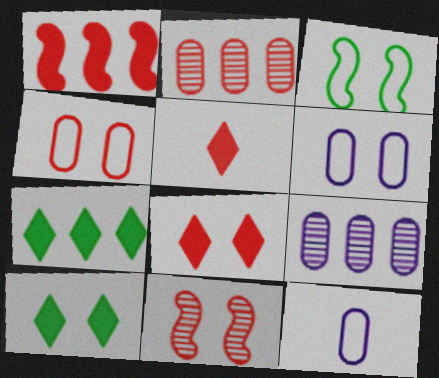[[3, 5, 9], 
[4, 8, 11], 
[6, 10, 11], 
[7, 11, 12]]